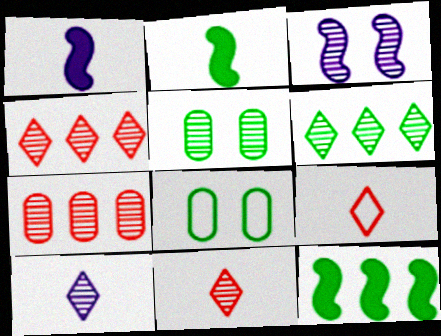[[1, 4, 8], 
[2, 6, 8]]